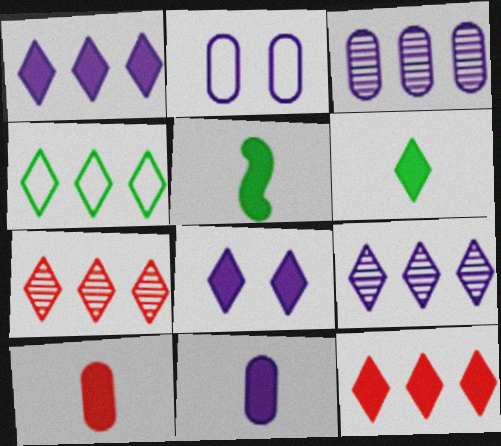[[1, 4, 7], 
[2, 3, 11], 
[2, 5, 7], 
[4, 9, 12], 
[6, 8, 12]]